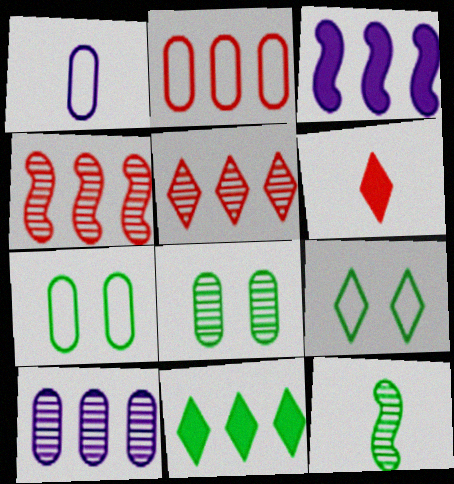[[1, 2, 7], 
[1, 6, 12], 
[7, 11, 12]]